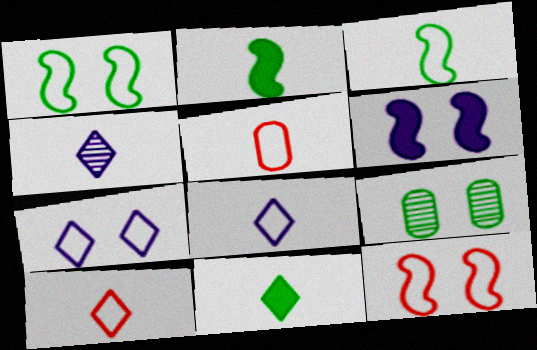[[2, 4, 5], 
[3, 5, 8], 
[4, 10, 11]]